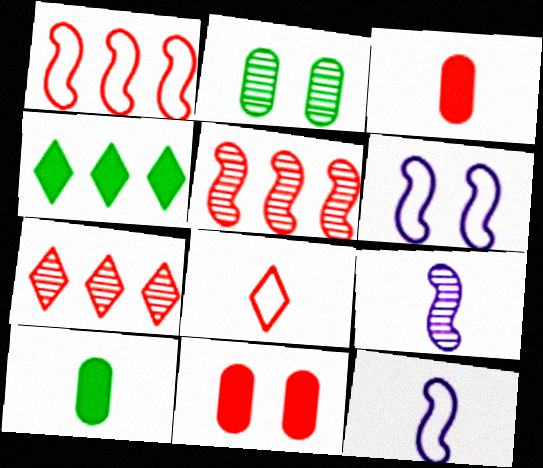[[2, 7, 9], 
[5, 8, 11], 
[6, 7, 10], 
[8, 9, 10]]